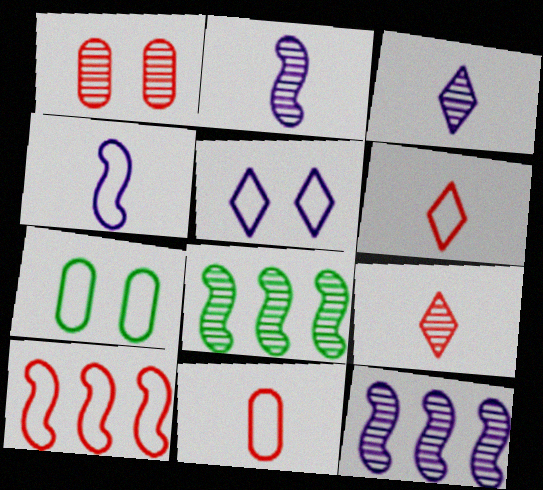[[1, 3, 8]]